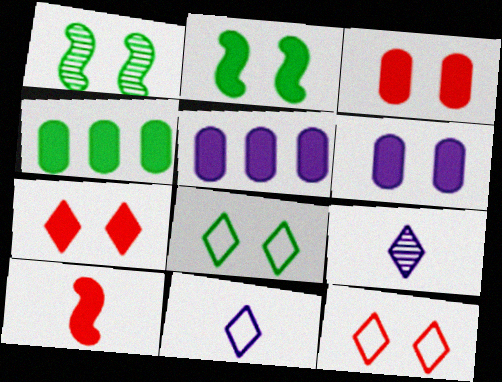[[1, 6, 12], 
[2, 6, 7]]